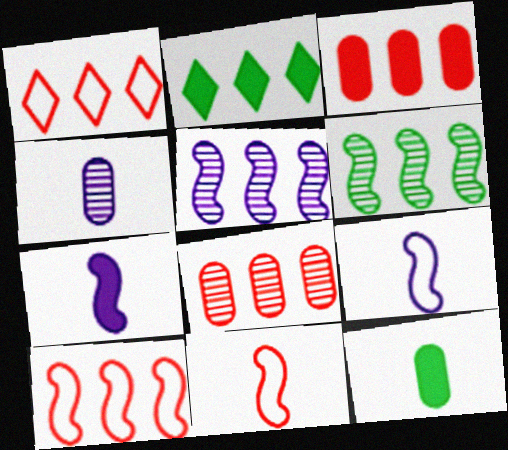[]